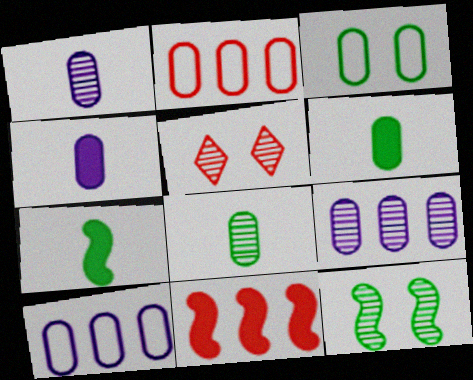[[5, 7, 10]]